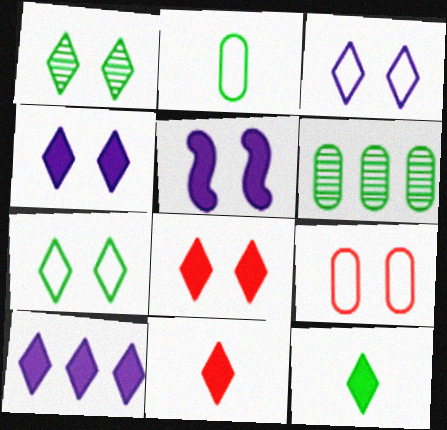[[1, 3, 8], 
[1, 5, 9], 
[8, 10, 12]]